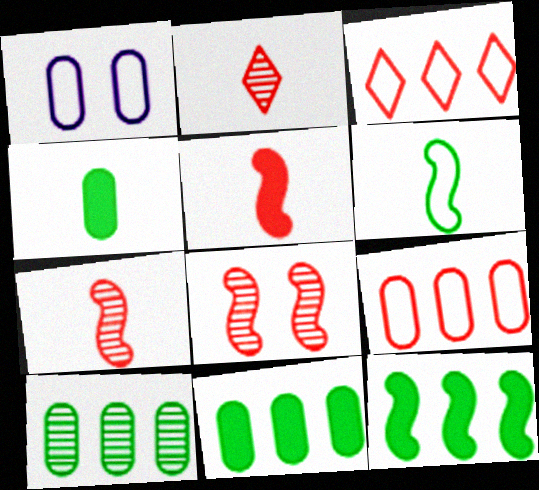[[1, 2, 12], 
[1, 3, 6]]